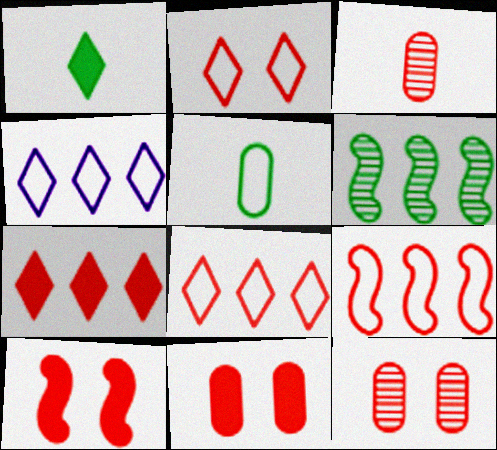[[2, 10, 12], 
[3, 8, 10]]